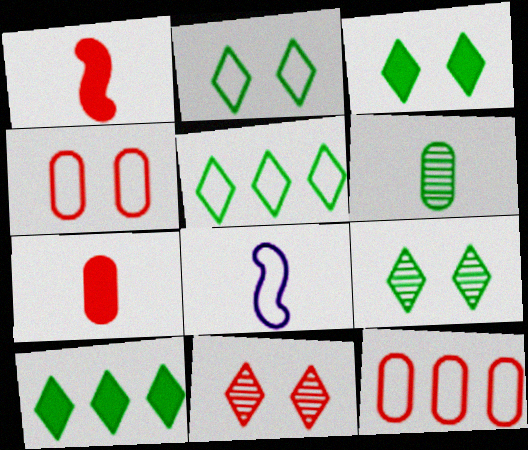[[1, 11, 12], 
[2, 3, 9], 
[2, 8, 12], 
[4, 5, 8]]